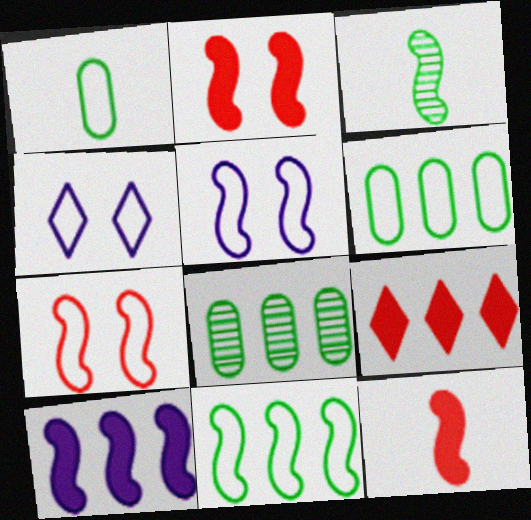[[3, 7, 10], 
[4, 8, 12]]